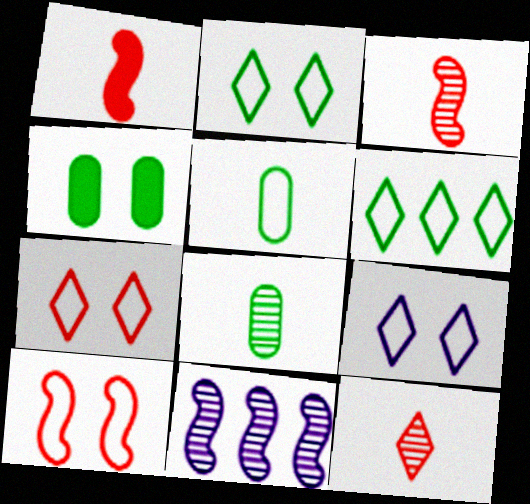[[2, 7, 9]]